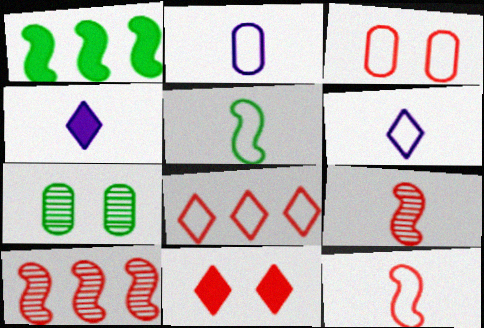[[3, 8, 12]]